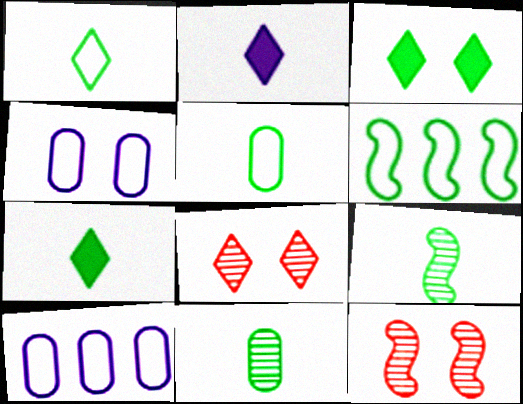[[3, 4, 12], 
[3, 6, 11], 
[5, 7, 9], 
[7, 10, 12]]